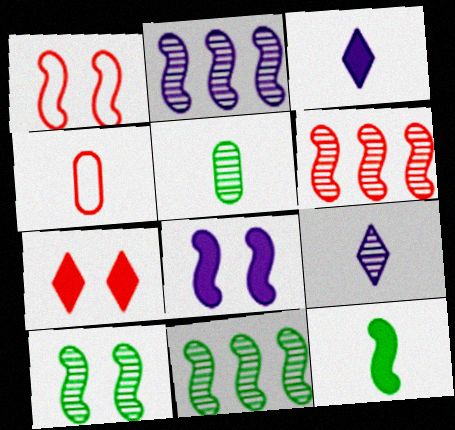[[1, 2, 12], 
[1, 8, 10], 
[2, 6, 11], 
[4, 6, 7], 
[4, 9, 12]]